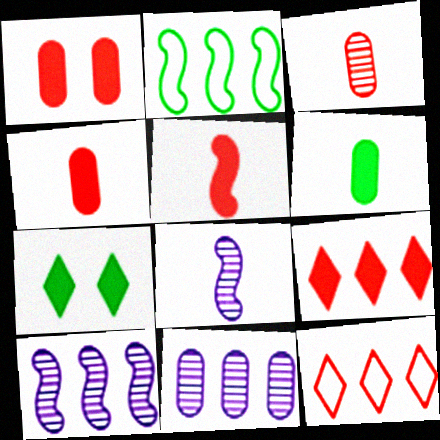[[1, 5, 9], 
[2, 9, 11]]